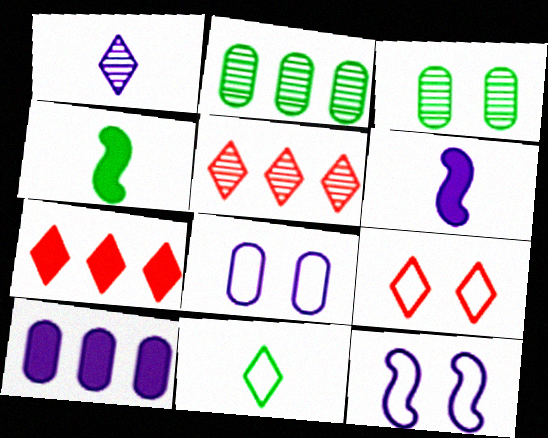[[1, 10, 12], 
[2, 6, 9], 
[4, 5, 8]]